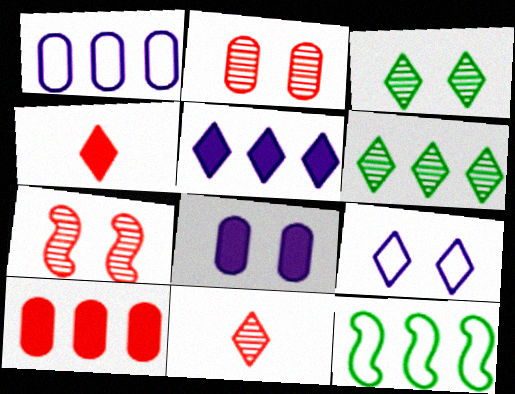[[4, 6, 9], 
[8, 11, 12]]